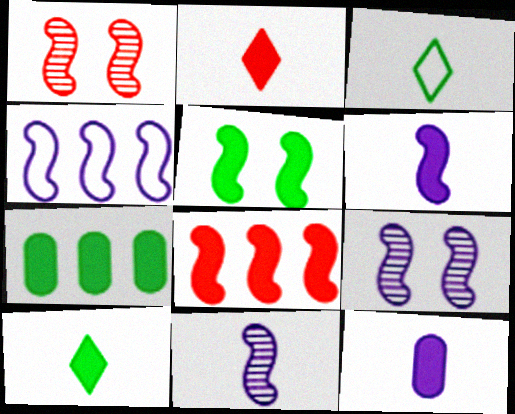[[4, 6, 9], 
[5, 6, 8], 
[5, 7, 10]]